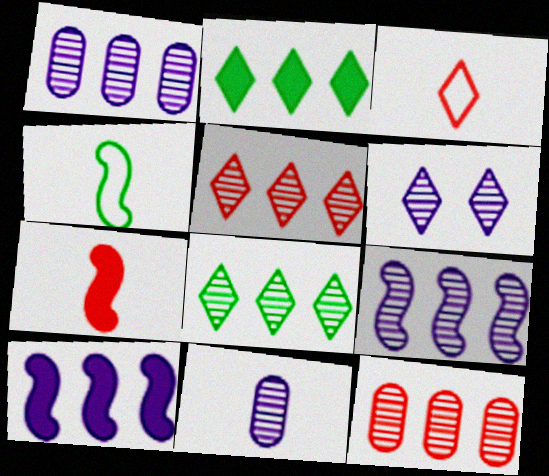[[2, 3, 6], 
[6, 9, 11], 
[8, 9, 12]]